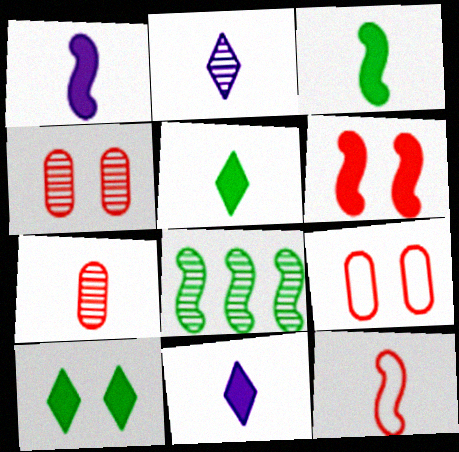[[2, 4, 8], 
[8, 9, 11]]